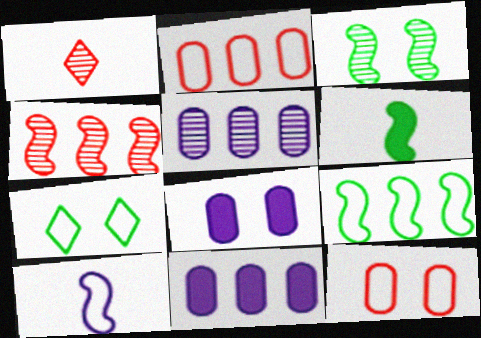[[1, 3, 5], 
[1, 8, 9], 
[2, 7, 10], 
[3, 6, 9]]